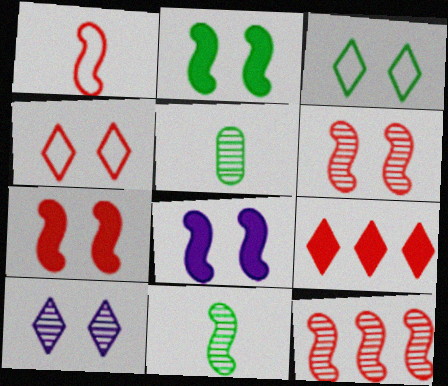[[1, 7, 12], 
[2, 7, 8], 
[5, 10, 12]]